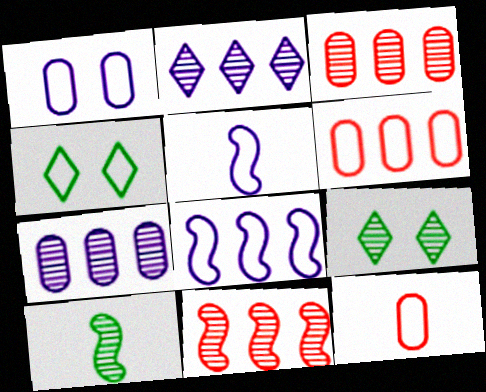[[4, 5, 6], 
[4, 8, 12]]